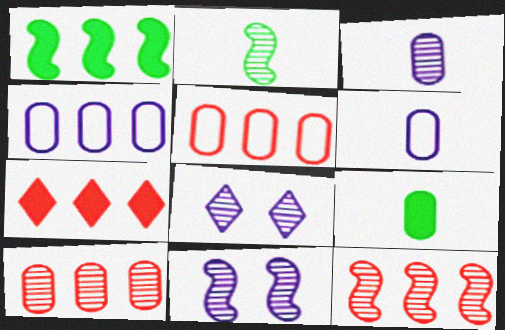[[2, 8, 10], 
[2, 11, 12], 
[5, 7, 12]]